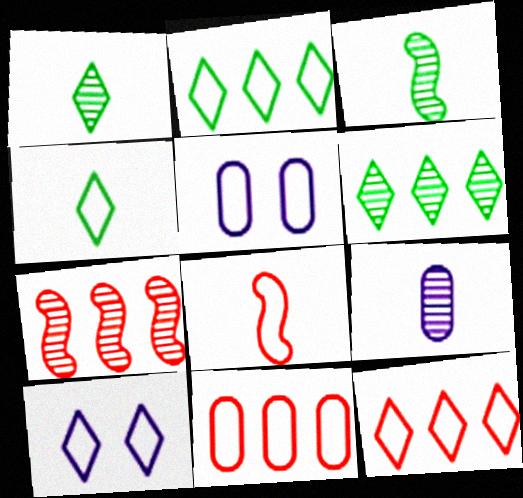[[2, 5, 8], 
[4, 10, 12]]